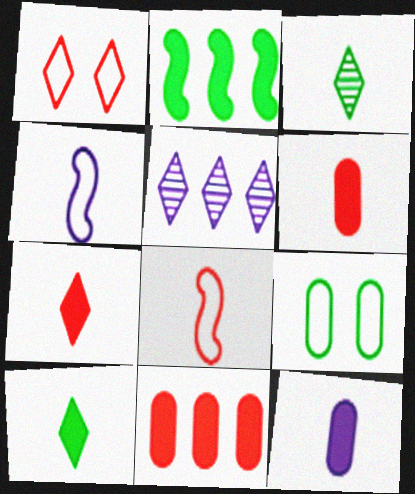[[1, 5, 10], 
[2, 3, 9], 
[3, 4, 6], 
[3, 8, 12]]